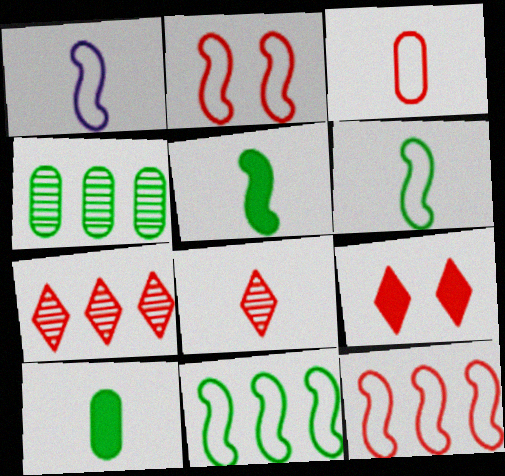[[1, 2, 11], 
[1, 4, 9], 
[1, 8, 10]]